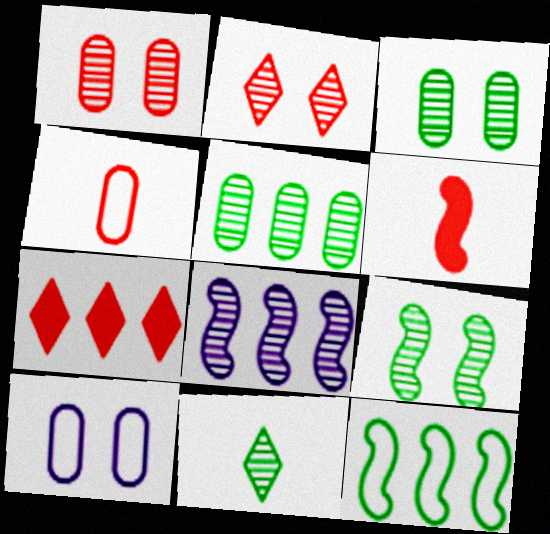[[1, 8, 11], 
[5, 9, 11]]